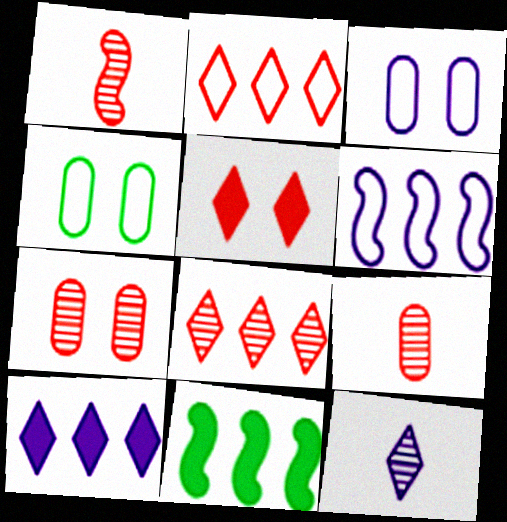[[1, 4, 10], 
[1, 7, 8]]